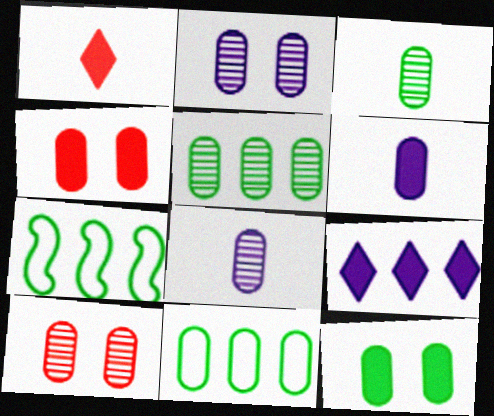[[1, 2, 7], 
[3, 11, 12], 
[4, 8, 11], 
[5, 8, 10], 
[6, 10, 11]]